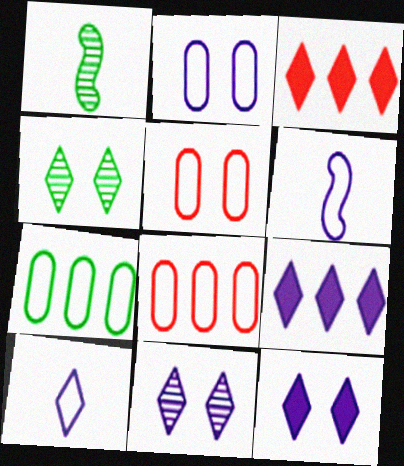[[1, 2, 3], 
[1, 5, 9], 
[1, 8, 12], 
[3, 4, 10], 
[9, 10, 11]]